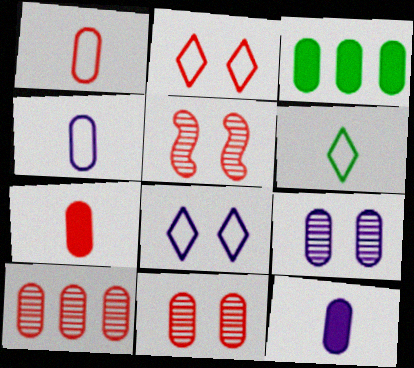[[1, 3, 9], 
[3, 4, 11]]